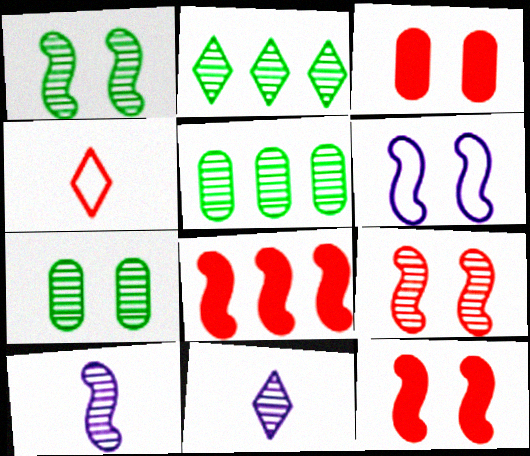[[1, 6, 12], 
[5, 9, 11]]